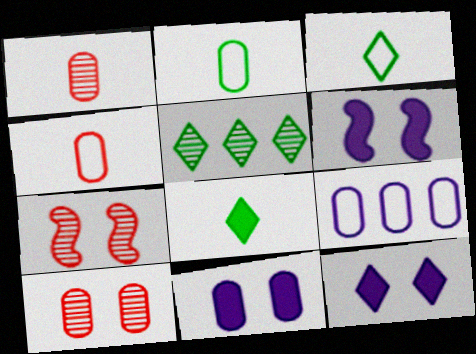[[4, 5, 6], 
[6, 11, 12], 
[7, 8, 9]]